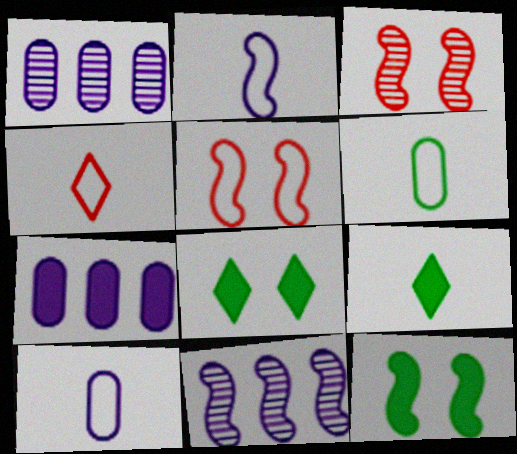[[1, 4, 12], 
[1, 5, 9], 
[2, 4, 6]]